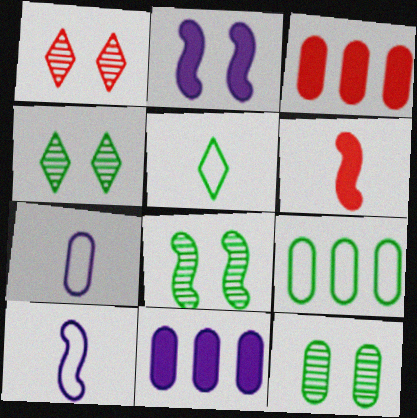[[3, 4, 10], 
[3, 7, 12], 
[4, 8, 12]]